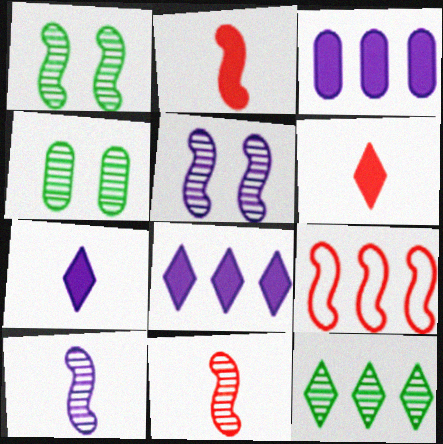[[3, 9, 12], 
[4, 7, 9]]